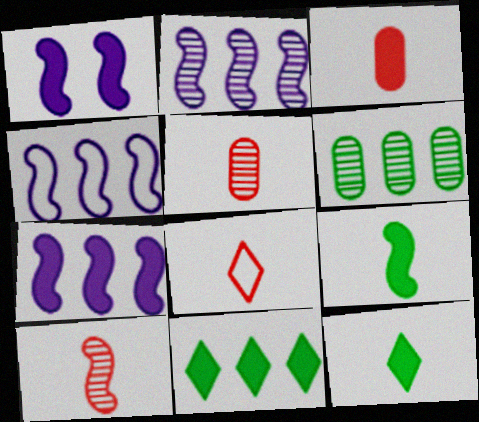[[1, 3, 11], 
[1, 6, 8], 
[2, 4, 7], 
[3, 8, 10]]